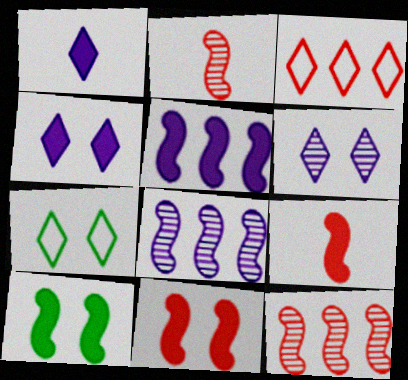[[5, 9, 10]]